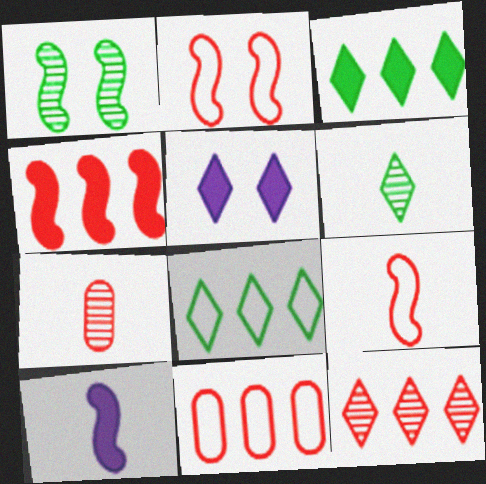[[4, 11, 12]]